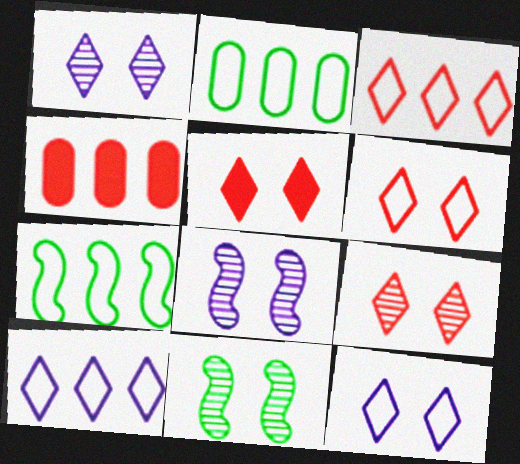[[5, 6, 9]]